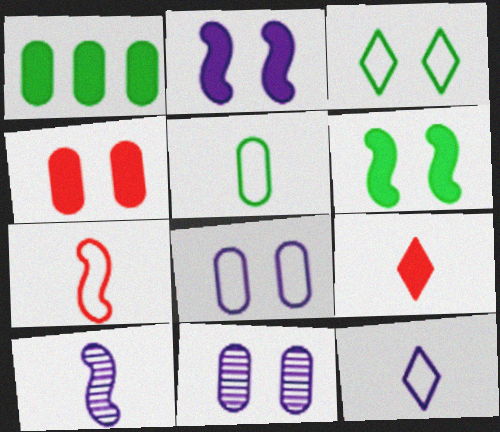[[1, 2, 9], 
[5, 7, 12], 
[5, 9, 10]]